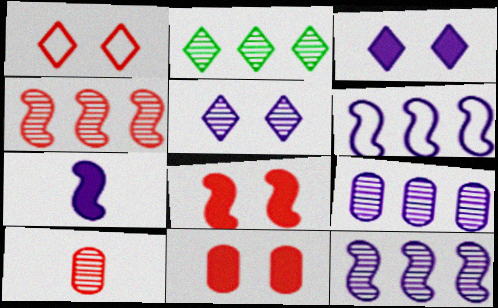[[2, 4, 9]]